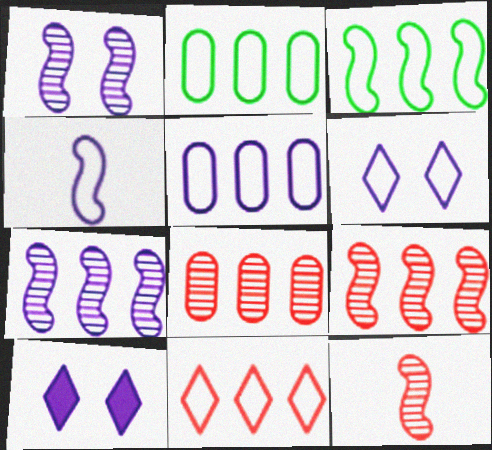[[2, 10, 12], 
[3, 5, 11], 
[4, 5, 6]]